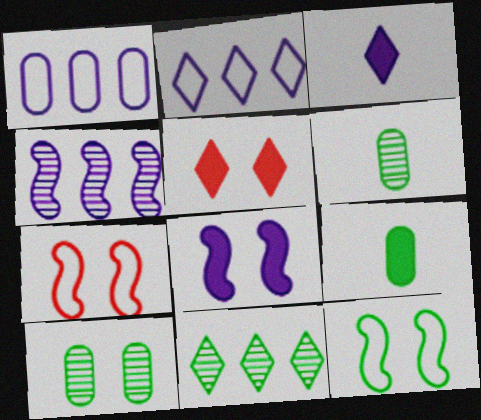[[9, 11, 12]]